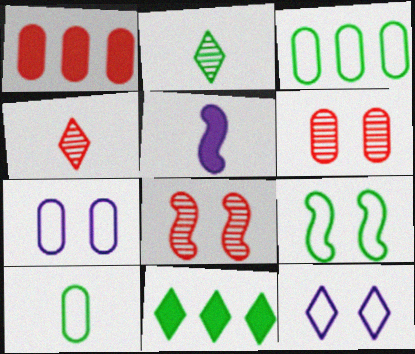[[4, 5, 10], 
[4, 11, 12]]